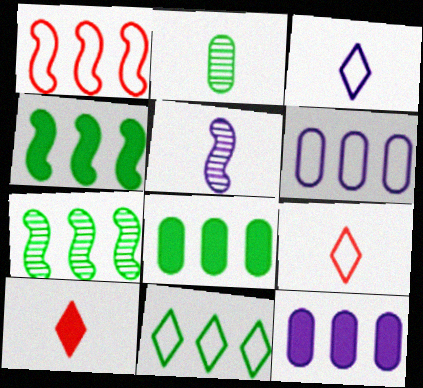[[1, 6, 11], 
[7, 8, 11]]